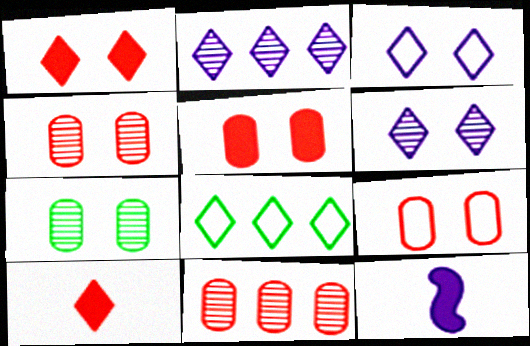[[4, 5, 9], 
[4, 8, 12], 
[6, 8, 10]]